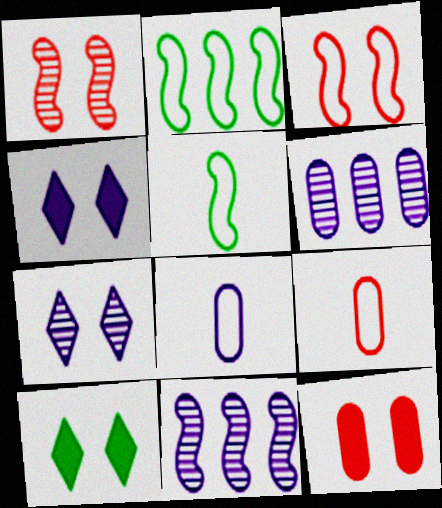[[4, 8, 11], 
[9, 10, 11]]